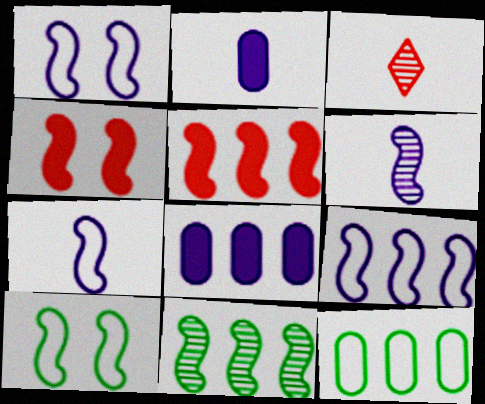[[1, 7, 9], 
[3, 8, 10], 
[4, 7, 11], 
[5, 6, 10], 
[5, 9, 11]]